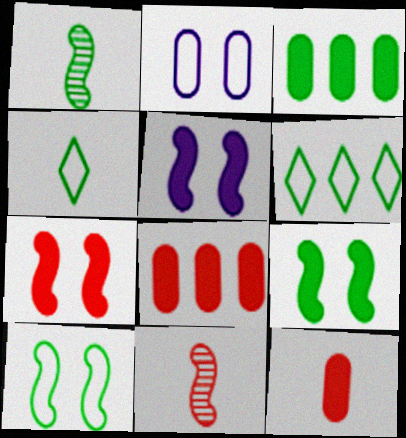[[5, 7, 9]]